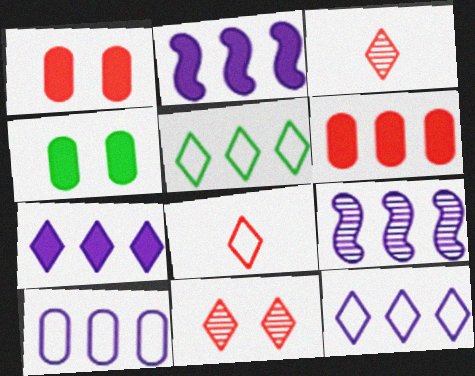[[4, 8, 9], 
[5, 6, 9], 
[7, 9, 10]]